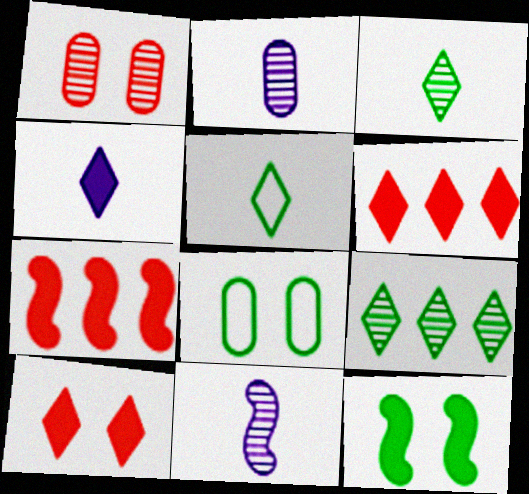[[1, 9, 11], 
[6, 8, 11]]